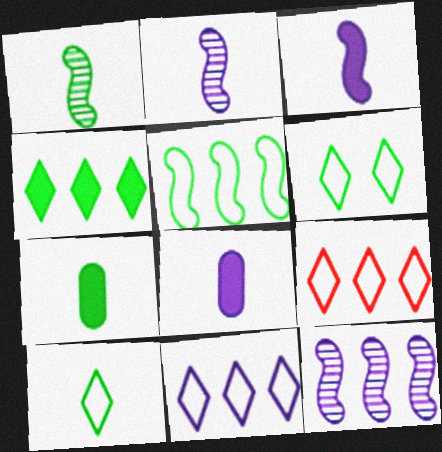[[1, 7, 10]]